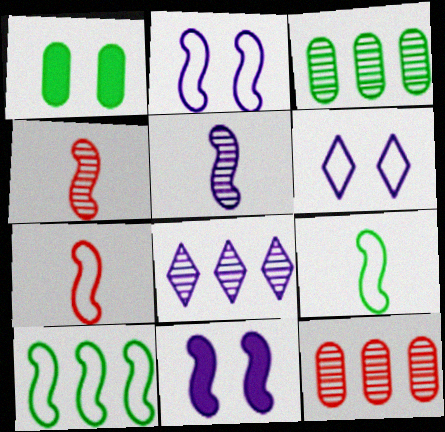[[1, 7, 8], 
[2, 7, 10], 
[4, 10, 11]]